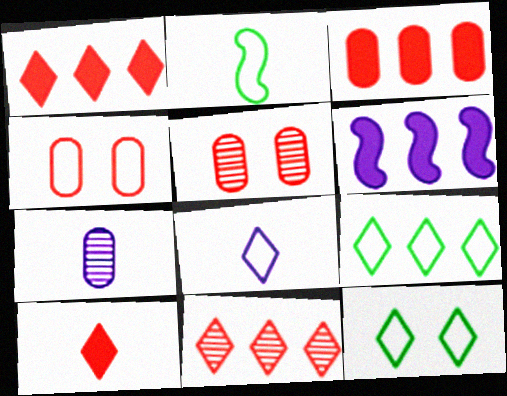[[2, 7, 10]]